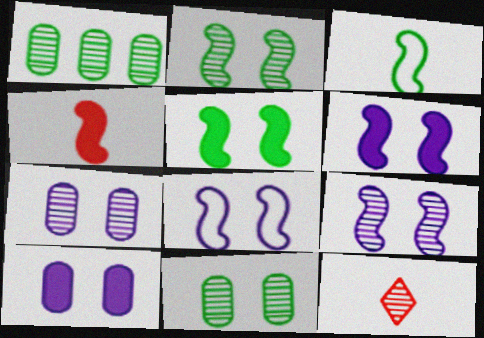[[1, 9, 12], 
[6, 8, 9]]